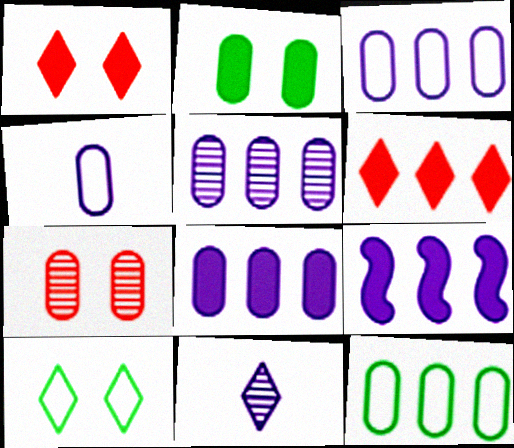[[3, 5, 8], 
[6, 10, 11]]